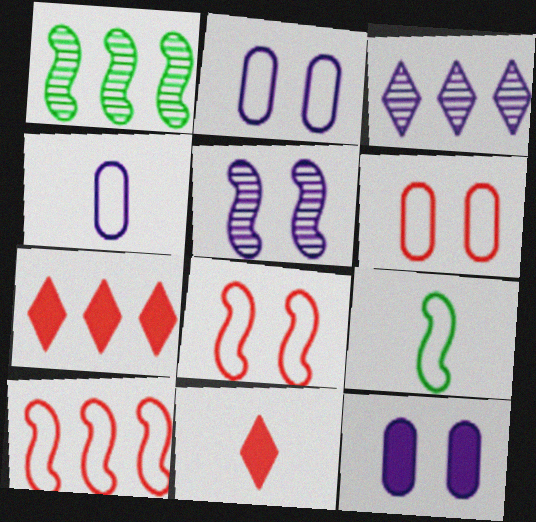[[1, 2, 11]]